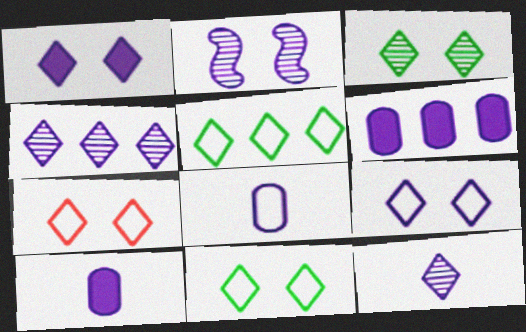[[1, 3, 7], 
[7, 9, 11]]